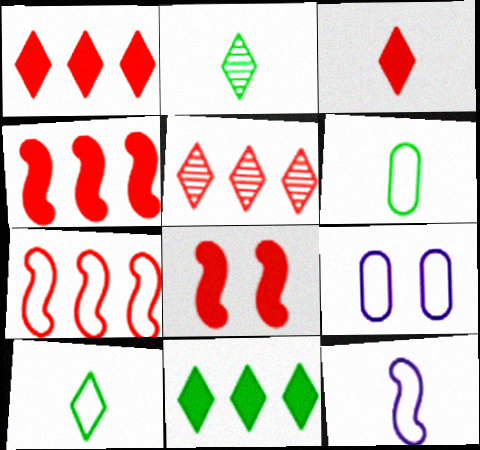[[2, 4, 9], 
[7, 9, 10]]